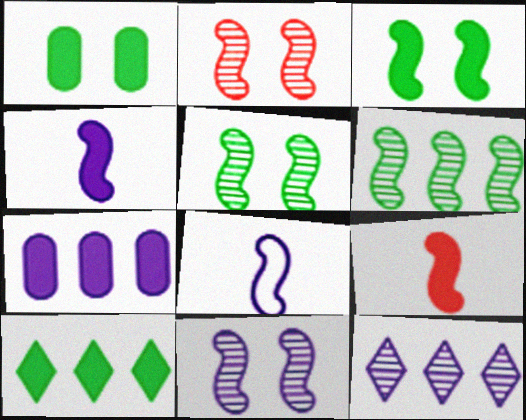[[2, 5, 11]]